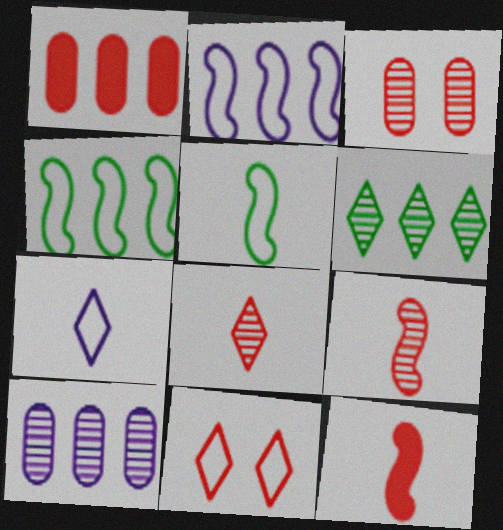[[1, 2, 6], 
[1, 9, 11]]